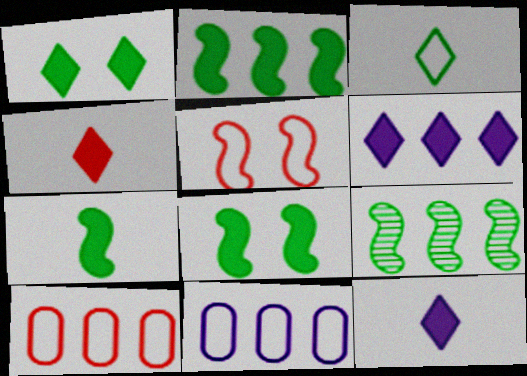[[1, 4, 6], 
[2, 7, 8], 
[3, 5, 11], 
[6, 9, 10]]